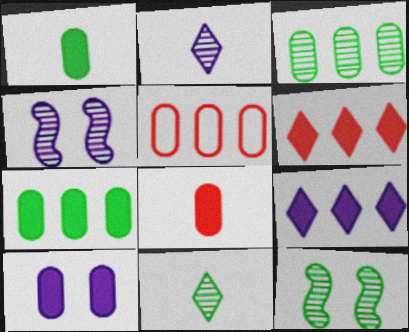[[3, 11, 12], 
[7, 8, 10]]